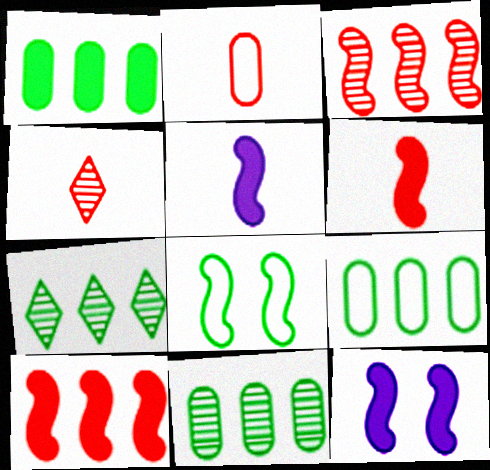[[1, 9, 11], 
[2, 4, 6], 
[2, 7, 12], 
[3, 5, 8], 
[4, 9, 12]]